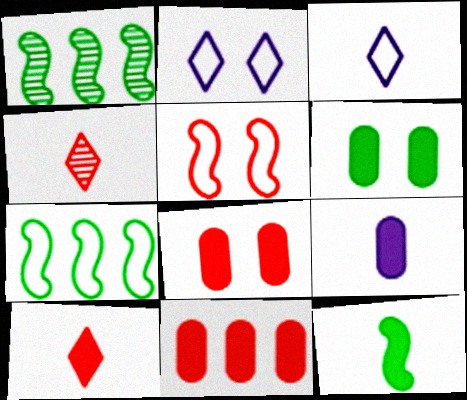[[1, 3, 8], 
[4, 5, 11], 
[6, 9, 11], 
[9, 10, 12]]